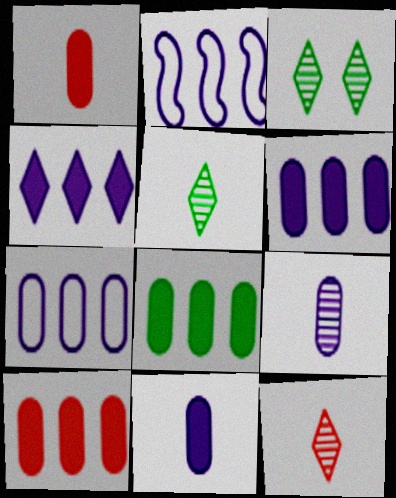[[1, 2, 3], 
[6, 8, 10]]